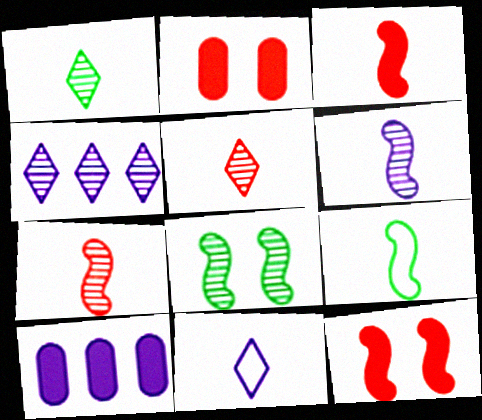[[2, 4, 9], 
[3, 6, 9]]